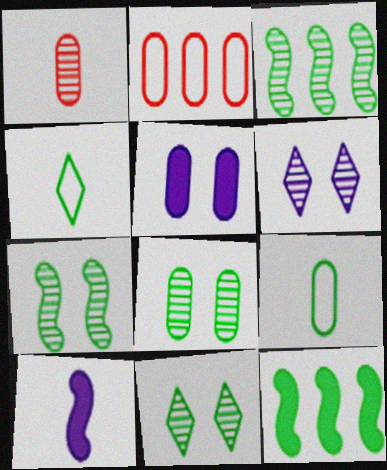[[1, 3, 6], 
[1, 4, 10], 
[2, 10, 11], 
[4, 8, 12], 
[7, 8, 11], 
[9, 11, 12]]